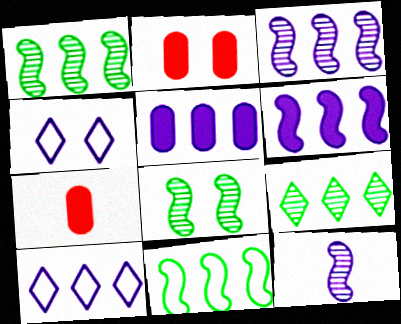[[1, 4, 7], 
[2, 4, 8], 
[3, 5, 10], 
[4, 5, 12], 
[7, 8, 10]]